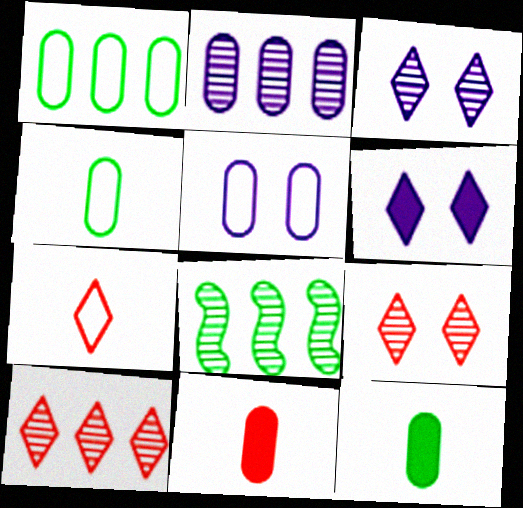[[2, 8, 10]]